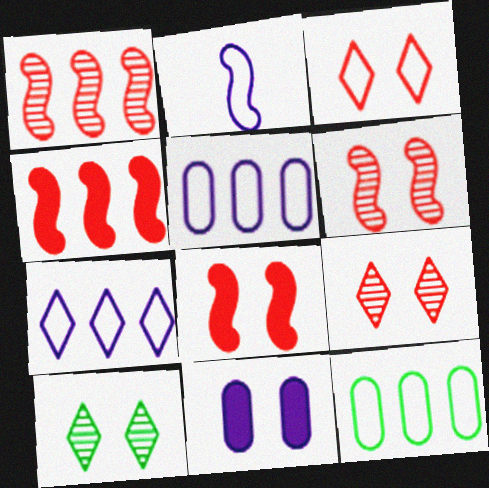[[2, 3, 12]]